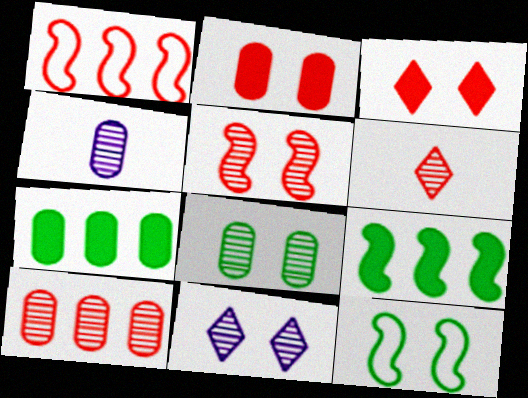[[1, 2, 6], 
[2, 11, 12], 
[4, 8, 10], 
[5, 6, 10], 
[5, 8, 11]]